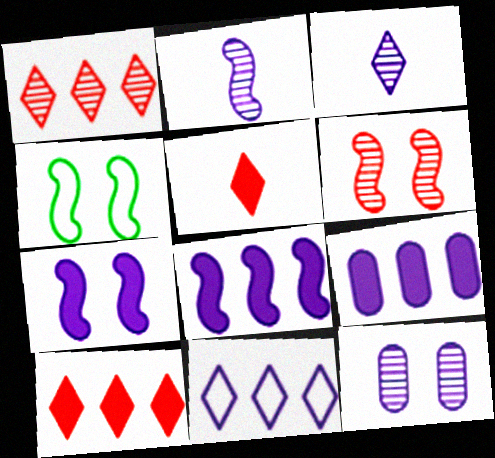[[4, 6, 7]]